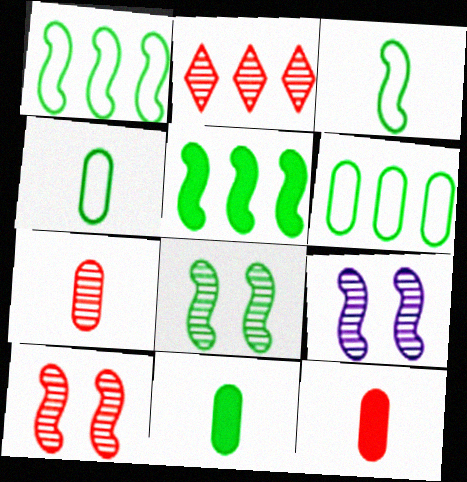[[2, 7, 10], 
[3, 5, 8], 
[8, 9, 10]]